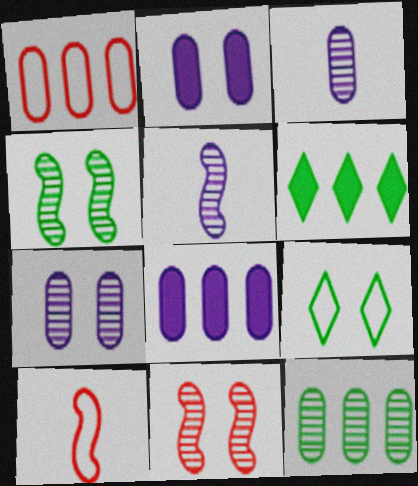[[1, 8, 12], 
[2, 9, 11], 
[6, 7, 10]]